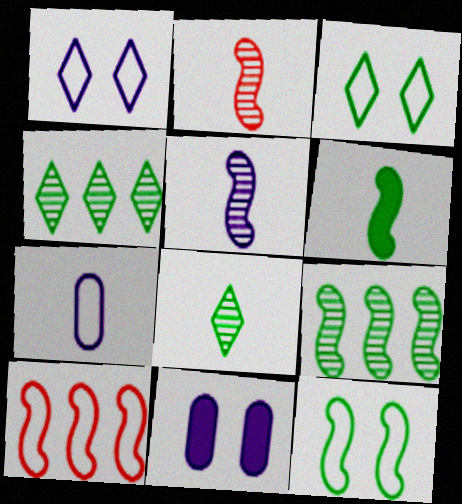[[3, 7, 10], 
[6, 9, 12], 
[8, 10, 11]]